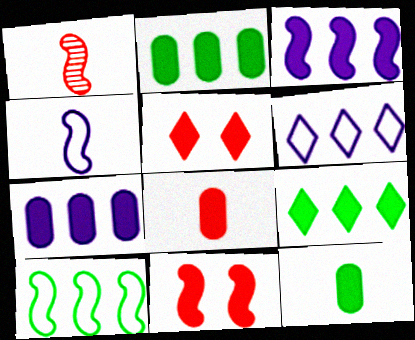[[3, 5, 12]]